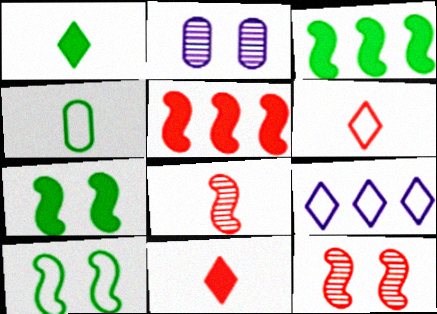[[2, 3, 6]]